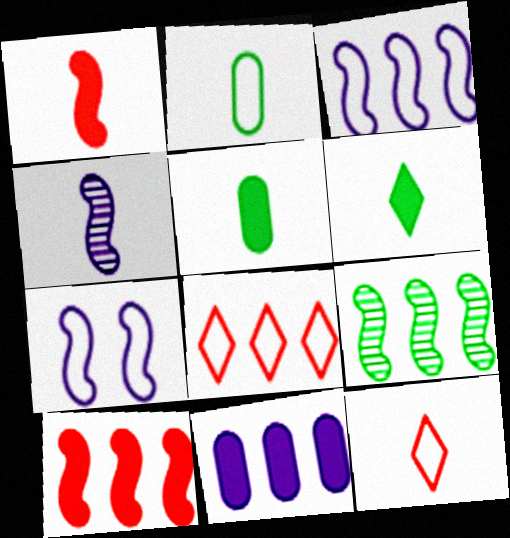[[1, 7, 9], 
[2, 7, 8], 
[3, 9, 10], 
[4, 5, 12], 
[8, 9, 11]]